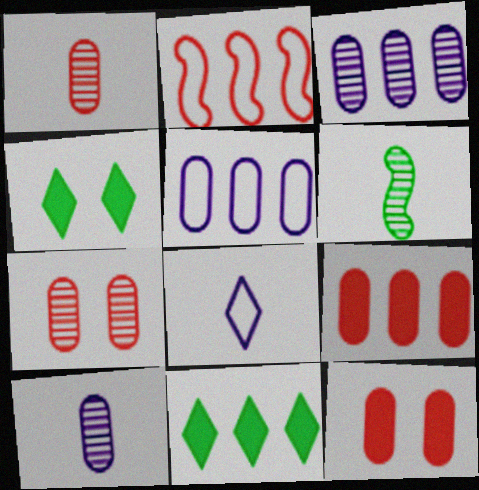[[2, 3, 11], 
[2, 4, 10]]